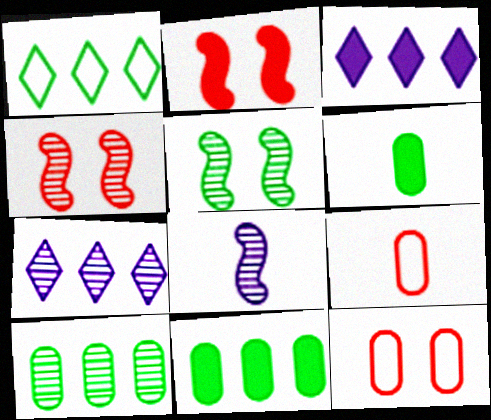[[1, 5, 6], 
[2, 3, 6], 
[3, 5, 9]]